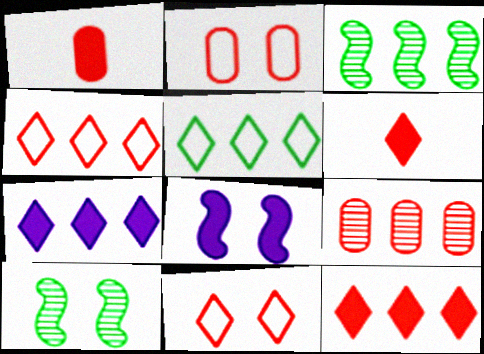[[1, 2, 9]]